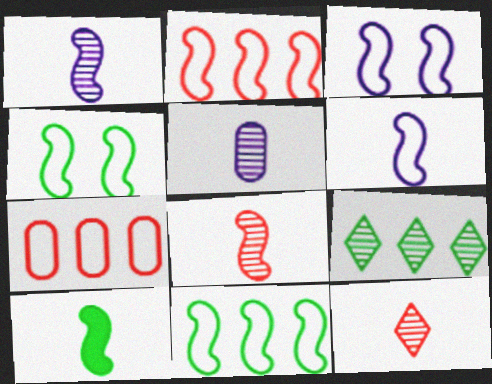[[2, 4, 6], 
[6, 8, 10]]